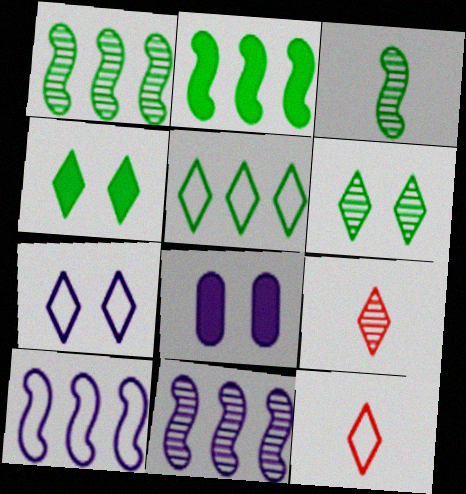[[1, 8, 12], 
[5, 7, 12]]